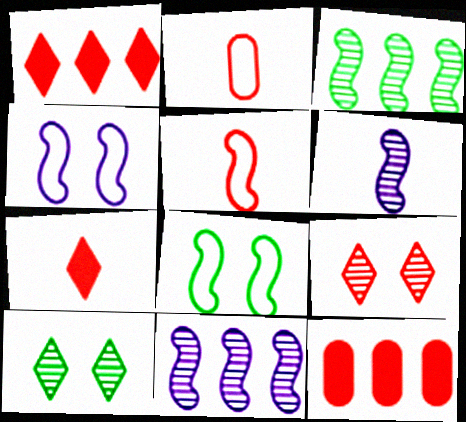[[5, 9, 12]]